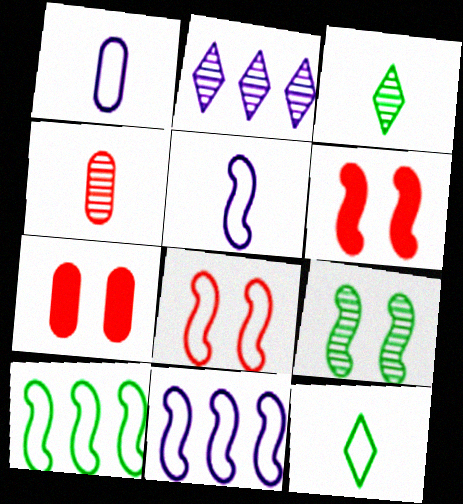[[2, 4, 9], 
[3, 7, 11], 
[5, 8, 10]]